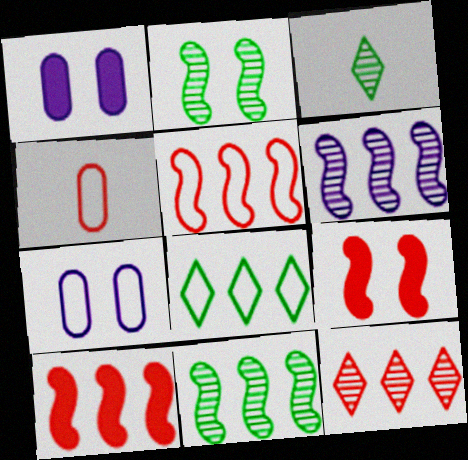[[1, 3, 5], 
[3, 7, 10], 
[4, 9, 12]]